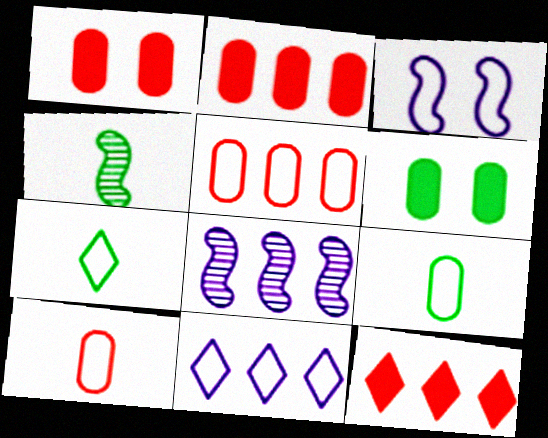[[1, 4, 11], 
[1, 7, 8], 
[3, 5, 7]]